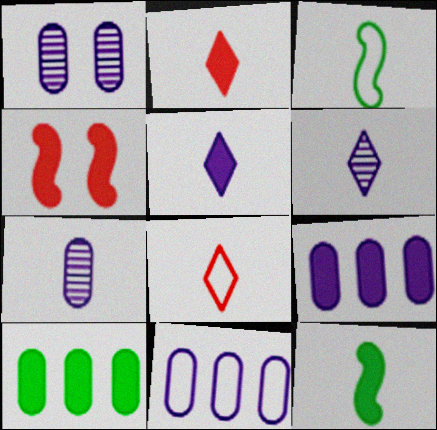[[2, 3, 7], 
[4, 5, 10], 
[7, 8, 12]]